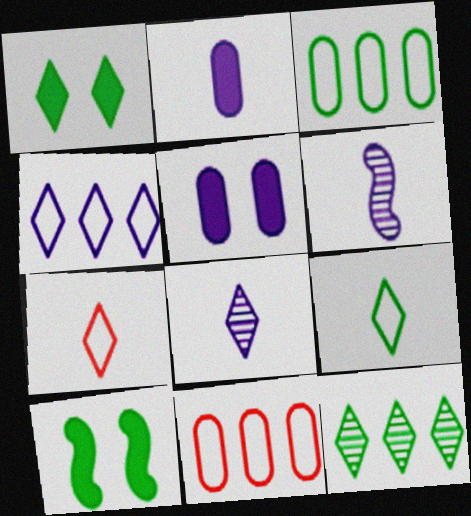[[1, 6, 11], 
[1, 9, 12], 
[4, 5, 6], 
[8, 10, 11]]